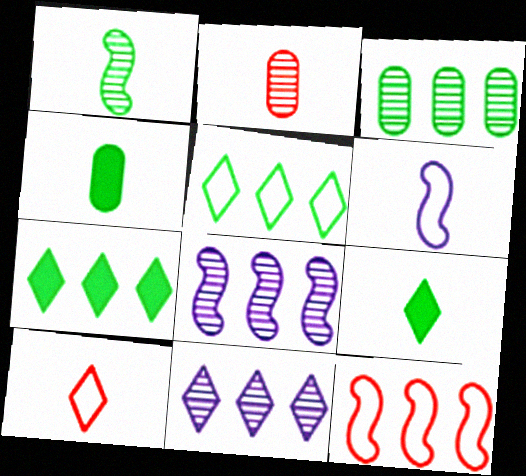[[2, 6, 9]]